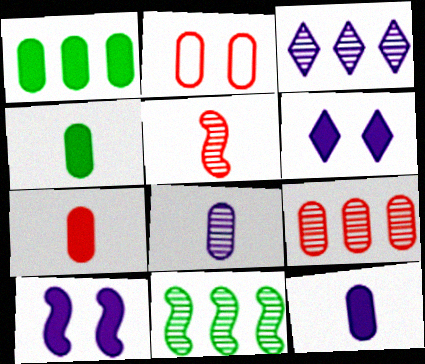[[1, 2, 8], 
[2, 7, 9], 
[3, 9, 11], 
[4, 7, 12]]